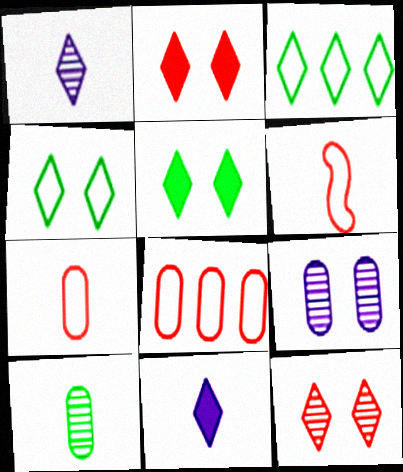[[1, 2, 3], 
[3, 11, 12], 
[6, 10, 11]]